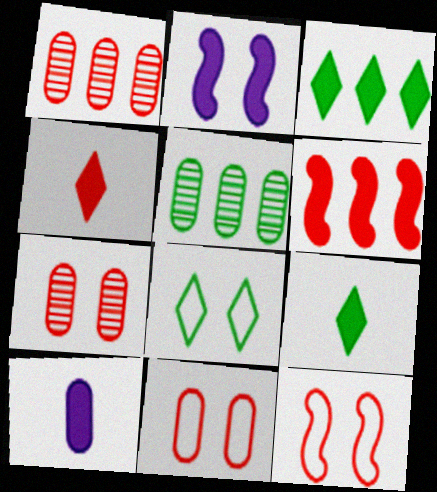[[1, 4, 12], 
[2, 7, 8], 
[5, 10, 11]]